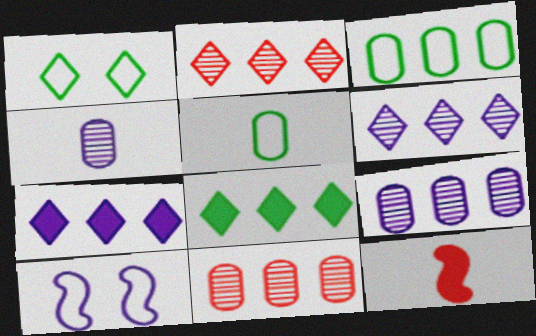[[1, 9, 12], 
[4, 7, 10]]